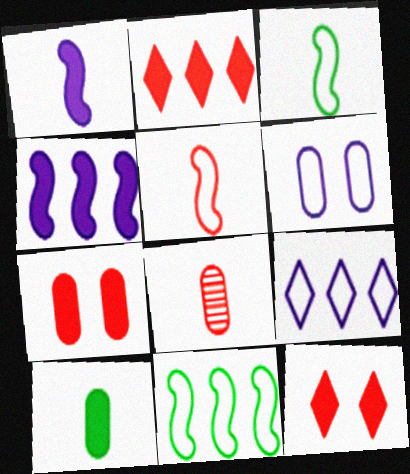[[4, 10, 12]]